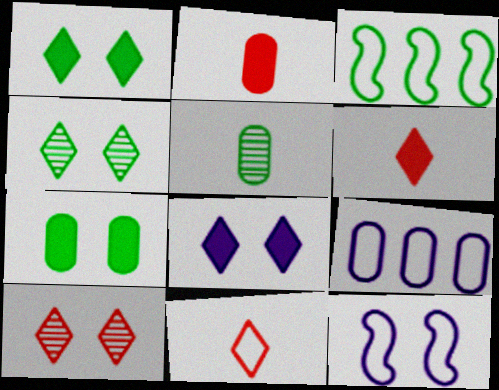[[1, 3, 5], 
[7, 10, 12]]